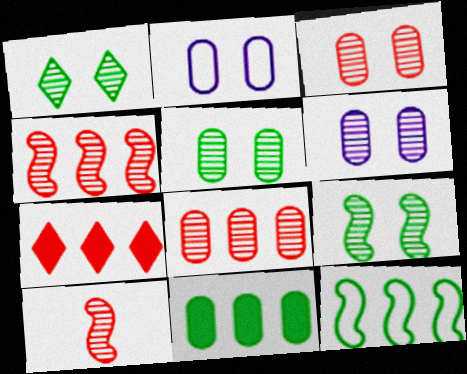[[1, 5, 9], 
[3, 5, 6]]